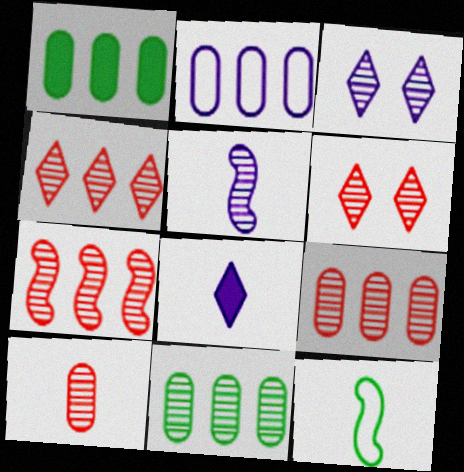[[1, 2, 9], 
[4, 7, 9], 
[5, 6, 11], 
[6, 7, 10], 
[8, 10, 12]]